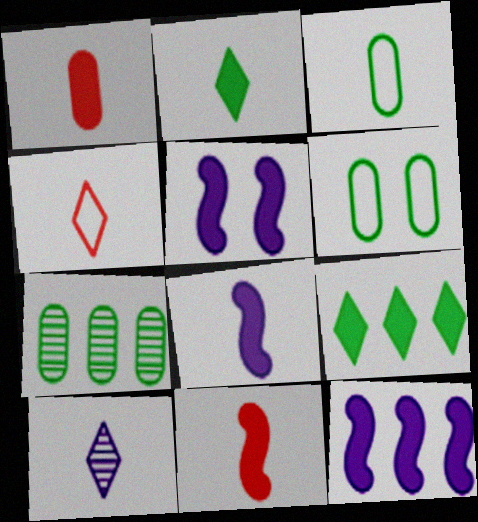[[1, 2, 8], 
[1, 5, 9], 
[2, 4, 10], 
[3, 10, 11], 
[4, 5, 7], 
[5, 8, 12]]